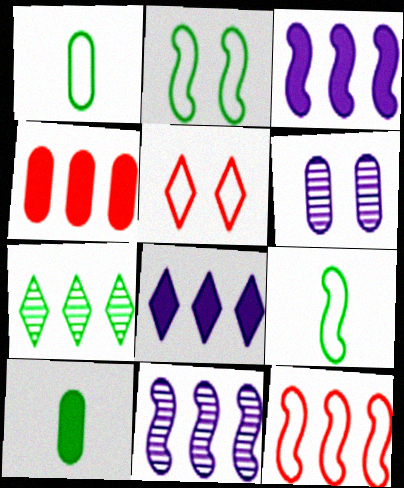[[1, 4, 6], 
[2, 7, 10], 
[5, 10, 11]]